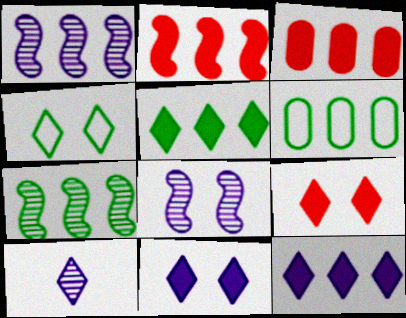[[5, 6, 7]]